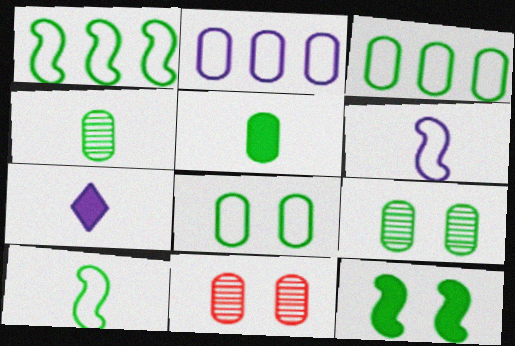[[1, 7, 11], 
[2, 5, 11], 
[3, 5, 9]]